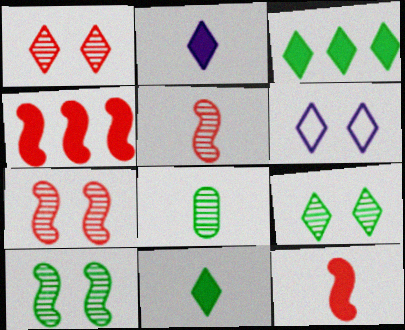[[4, 6, 8]]